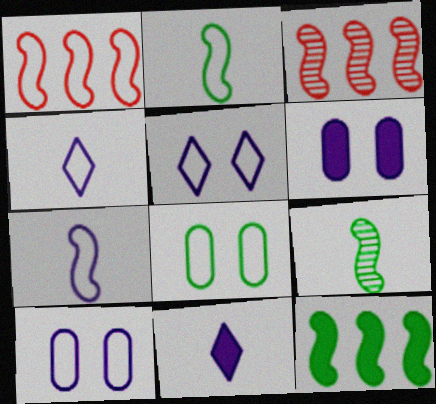[[1, 4, 8], 
[3, 8, 11]]